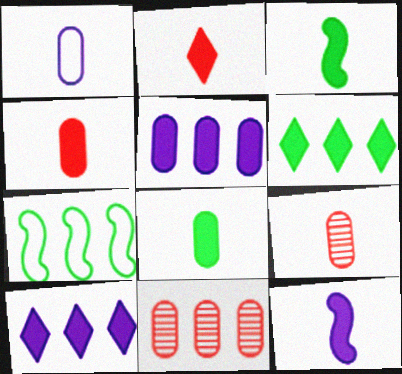[[1, 8, 9], 
[2, 8, 12], 
[7, 10, 11]]